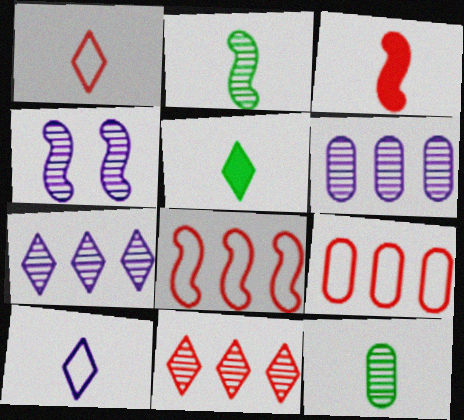[[3, 10, 12], 
[4, 5, 9], 
[4, 11, 12]]